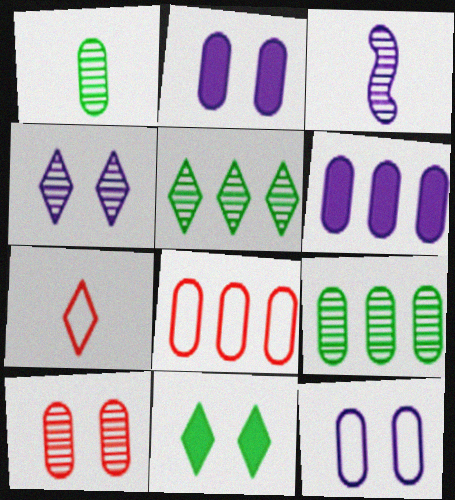[[1, 2, 8], 
[3, 5, 10], 
[3, 8, 11], 
[6, 8, 9]]